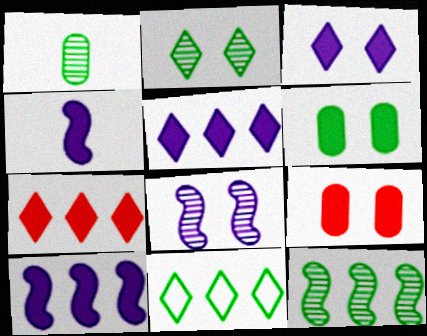[[1, 2, 12], 
[4, 6, 7]]